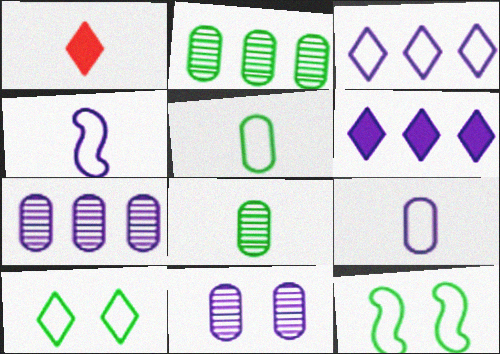[[1, 4, 8], 
[1, 7, 12], 
[4, 6, 11]]